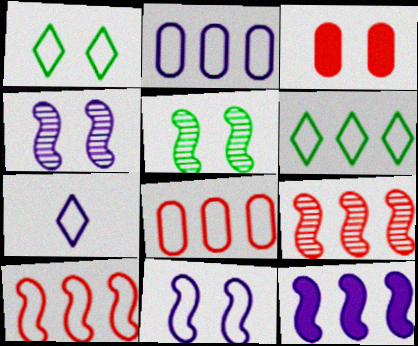[[1, 3, 4], 
[2, 6, 10], 
[2, 7, 11]]